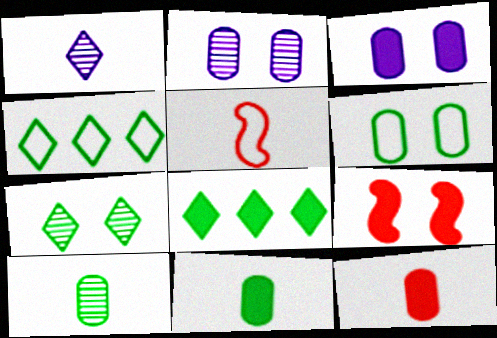[[1, 5, 11], 
[2, 5, 8]]